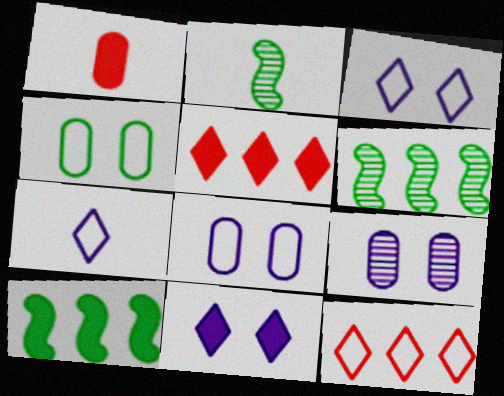[[1, 2, 7], 
[1, 3, 6], 
[1, 10, 11], 
[2, 5, 8]]